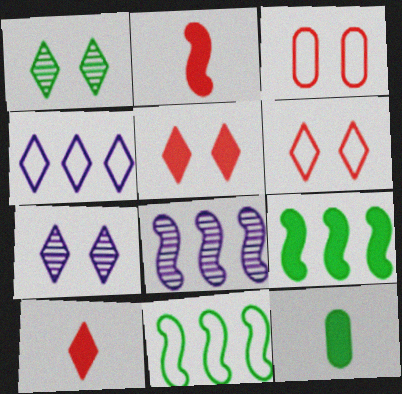[[1, 4, 10], 
[1, 11, 12], 
[6, 8, 12]]